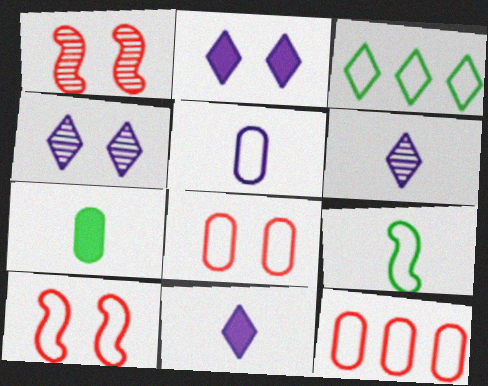[[3, 5, 10]]